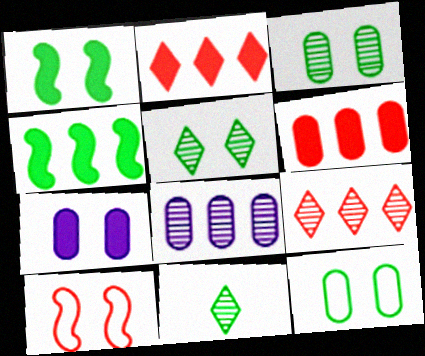[[1, 5, 12], 
[4, 11, 12], 
[5, 7, 10]]